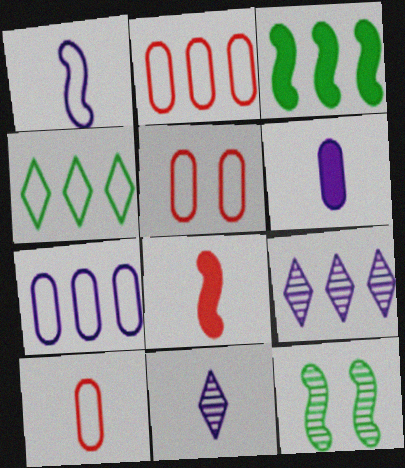[[1, 4, 5], 
[1, 6, 11], 
[2, 3, 9], 
[2, 5, 10], 
[3, 5, 11]]